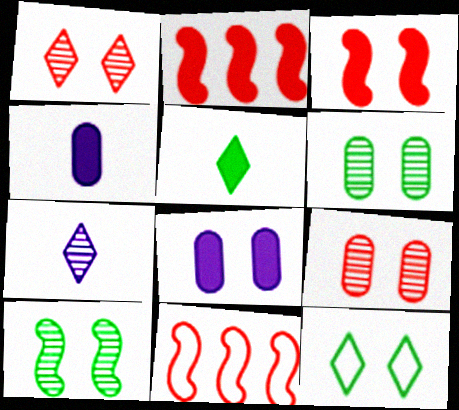[[2, 5, 8]]